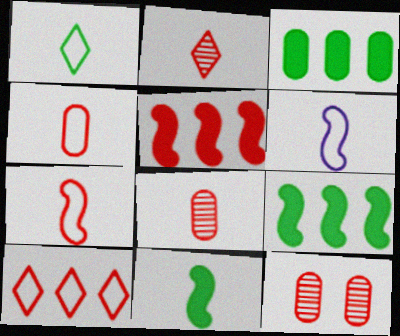[[1, 4, 6]]